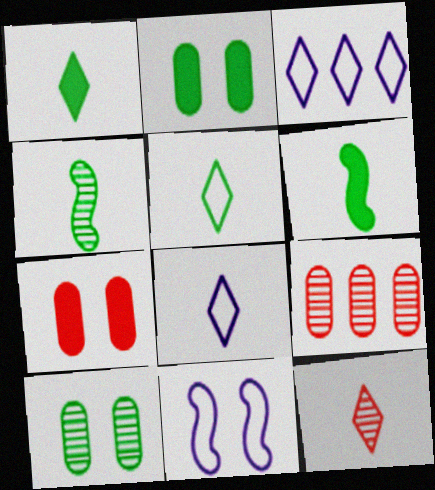[[1, 8, 12], 
[1, 9, 11], 
[3, 4, 7]]